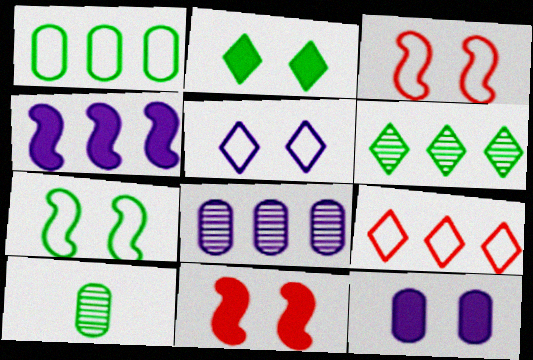[[2, 11, 12]]